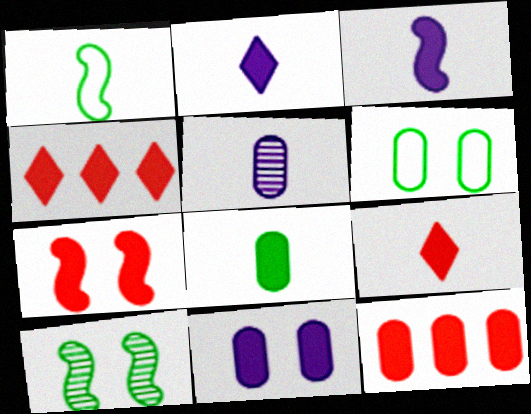[[1, 5, 9], 
[3, 8, 9], 
[5, 6, 12], 
[7, 9, 12], 
[8, 11, 12]]